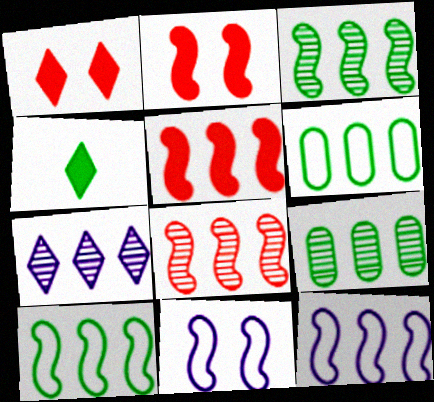[[3, 5, 12], 
[5, 6, 7], 
[7, 8, 9]]